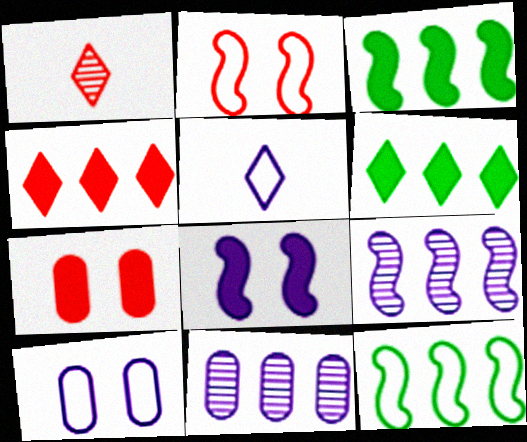[[1, 3, 10], 
[4, 11, 12], 
[5, 8, 11]]